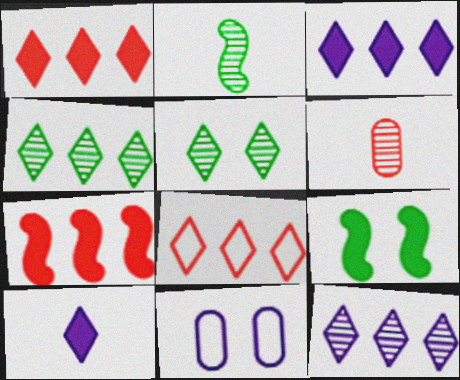[[1, 2, 11], 
[3, 4, 8], 
[5, 8, 10]]